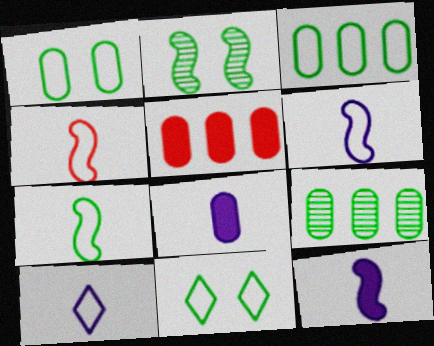[[2, 5, 10], 
[3, 7, 11], 
[4, 6, 7]]